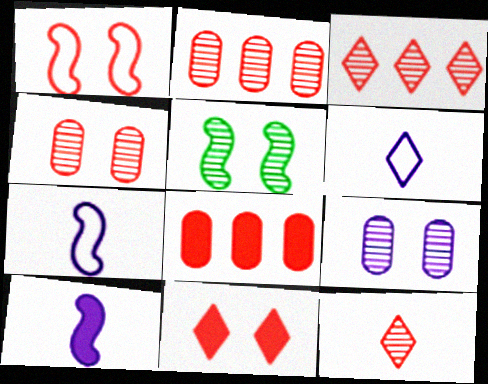[[1, 4, 11], 
[1, 8, 12], 
[5, 6, 8]]